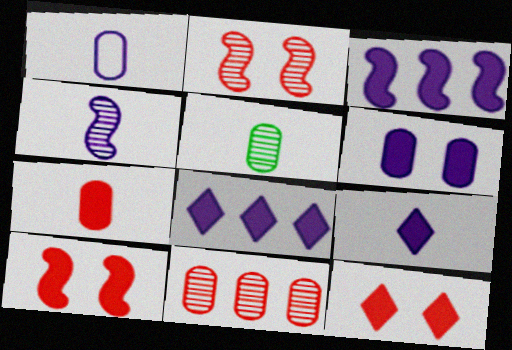[[1, 4, 9], 
[1, 5, 7], 
[3, 6, 9]]